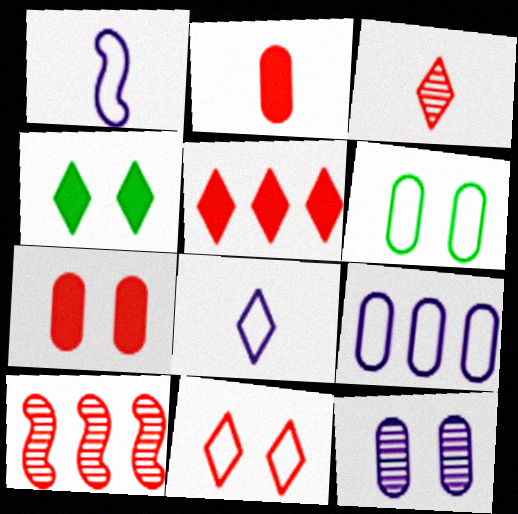[[2, 10, 11], 
[3, 5, 11], 
[6, 7, 12]]